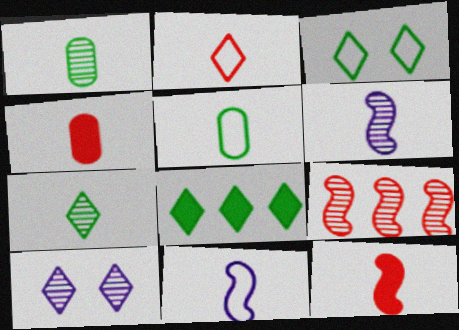[[1, 9, 10], 
[2, 5, 11], 
[2, 8, 10], 
[3, 7, 8], 
[4, 7, 11]]